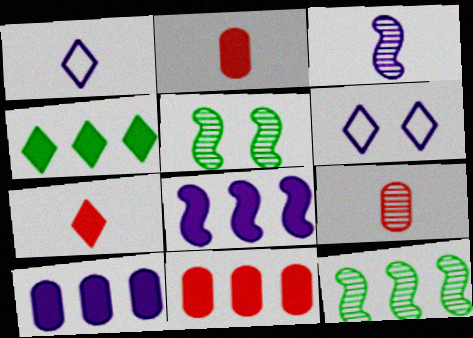[[1, 5, 11], 
[2, 6, 12], 
[3, 6, 10], 
[4, 8, 11]]